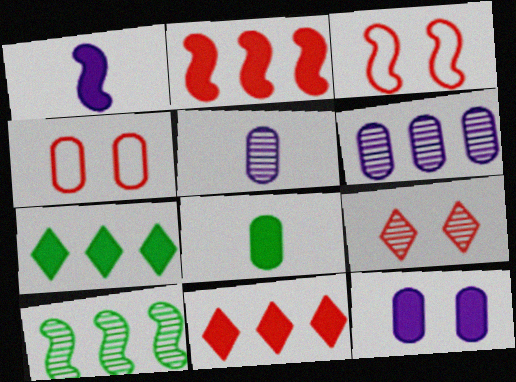[[1, 3, 10], 
[3, 5, 7], 
[4, 6, 8], 
[5, 9, 10]]